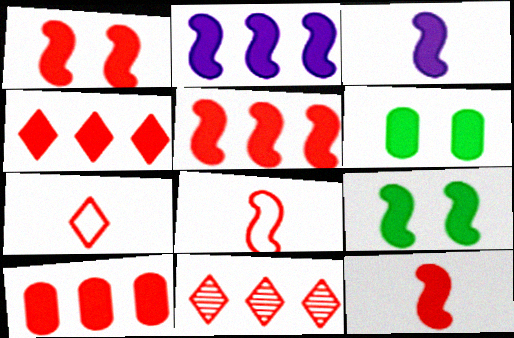[[1, 5, 12], 
[2, 9, 12], 
[3, 4, 6], 
[3, 5, 9], 
[4, 5, 10]]